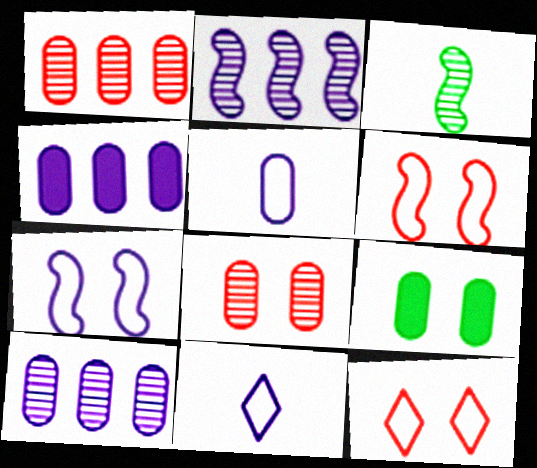[[1, 5, 9], 
[3, 4, 12]]